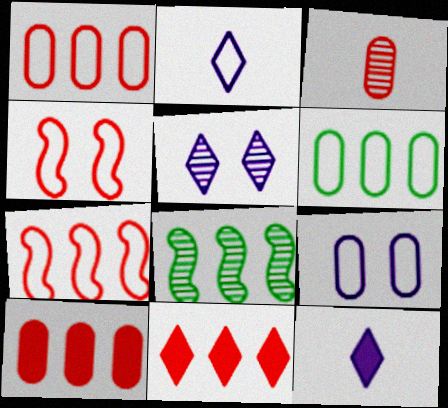[[2, 4, 6], 
[3, 4, 11], 
[3, 5, 8]]